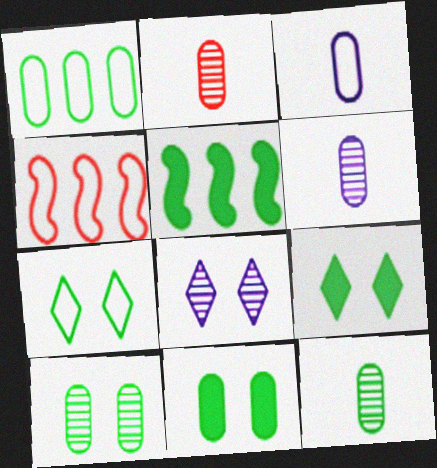[[1, 11, 12], 
[2, 6, 12], 
[3, 4, 7], 
[4, 6, 9], 
[5, 7, 12]]